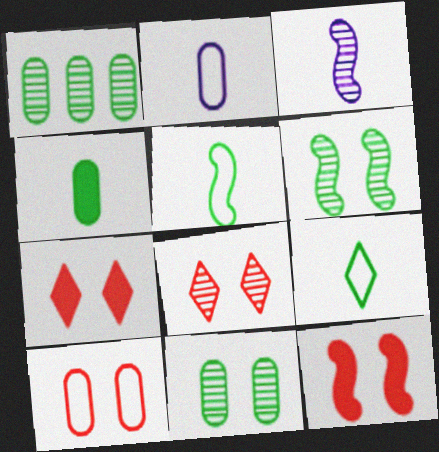[[1, 3, 8], 
[8, 10, 12]]